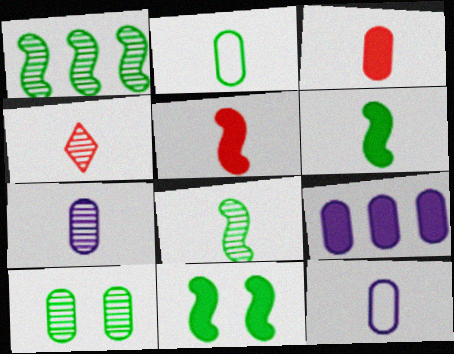[[2, 3, 7], 
[4, 6, 12], 
[4, 7, 8]]